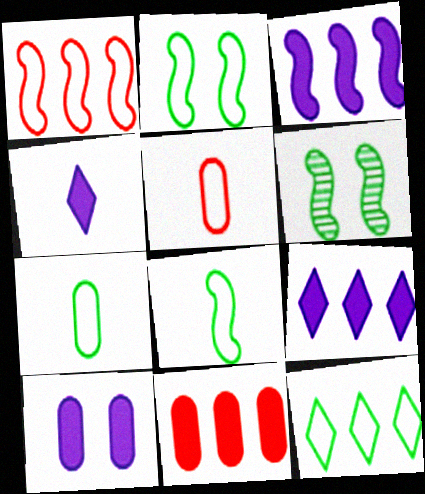[[2, 7, 12], 
[3, 4, 10], 
[5, 6, 9]]